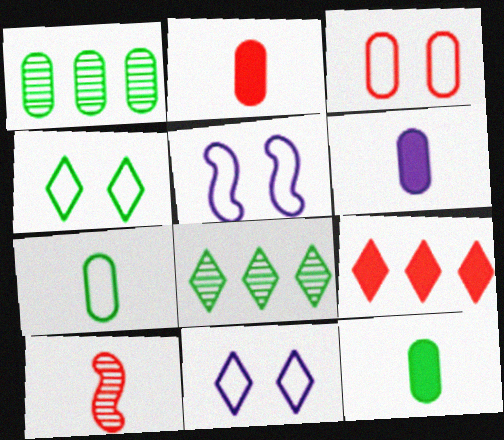[[1, 3, 6], 
[2, 5, 8], 
[2, 6, 12], 
[3, 4, 5], 
[3, 9, 10]]